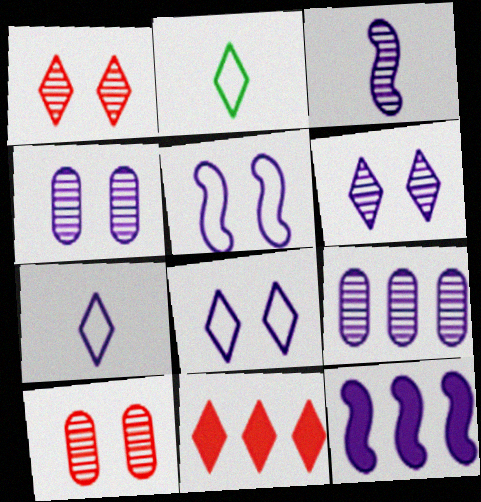[[2, 6, 11], 
[2, 10, 12], 
[3, 5, 12], 
[3, 6, 9], 
[4, 7, 12]]